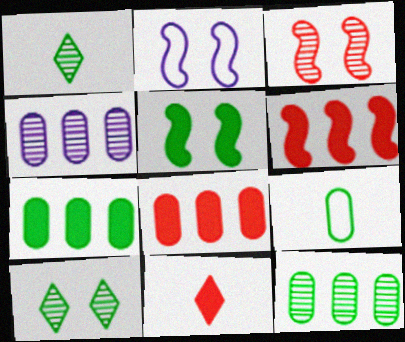[[1, 2, 8], 
[1, 3, 4], 
[2, 3, 5], 
[2, 11, 12]]